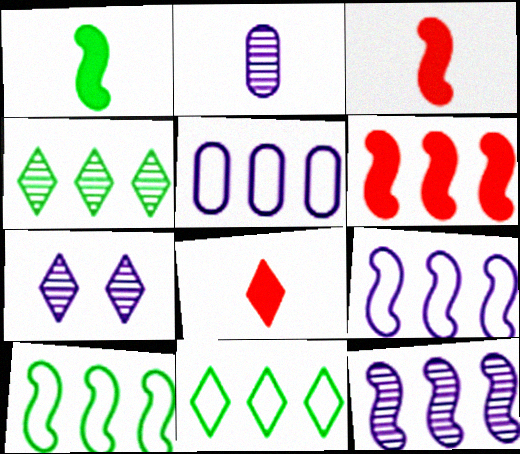[[2, 7, 12], 
[4, 5, 6], 
[6, 10, 12], 
[7, 8, 11]]